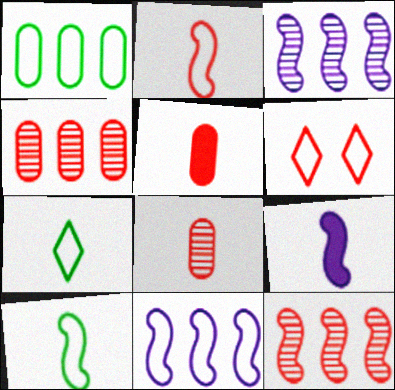[[5, 6, 12], 
[7, 8, 9]]